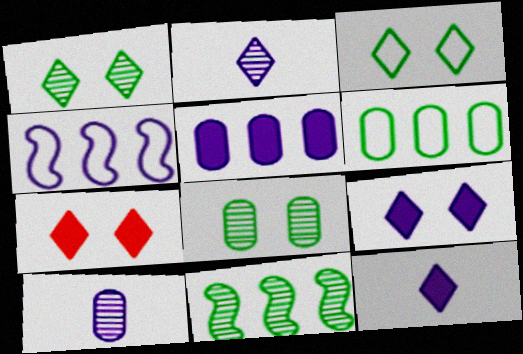[[4, 9, 10]]